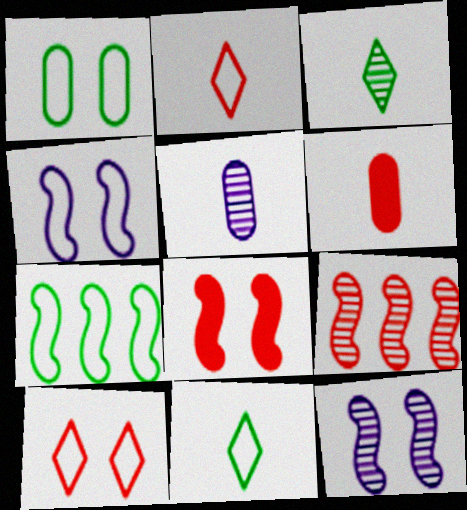[[1, 4, 10], 
[1, 7, 11], 
[6, 9, 10]]